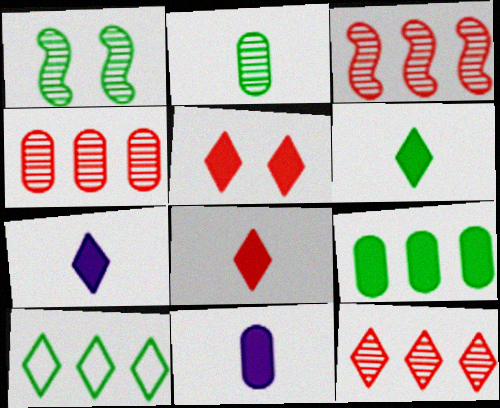[[3, 4, 12], 
[6, 7, 8]]